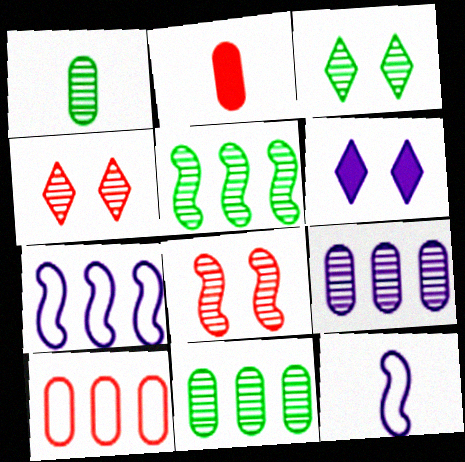[[1, 3, 5], 
[2, 3, 7], 
[6, 9, 12]]